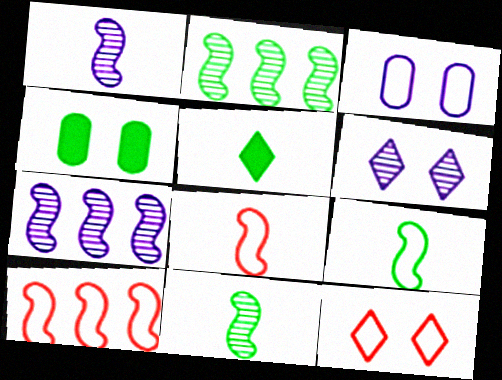[]